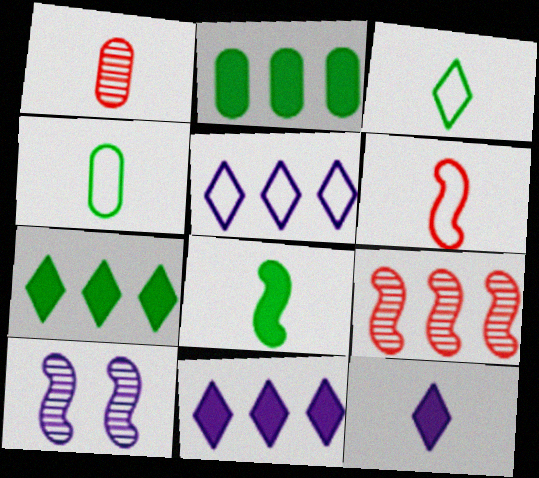[[2, 5, 9]]